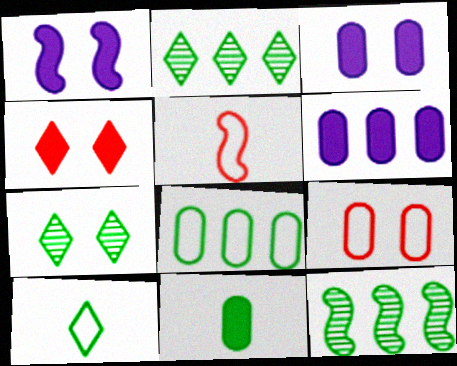[[1, 5, 12], 
[1, 7, 9], 
[2, 3, 5], 
[5, 6, 7]]